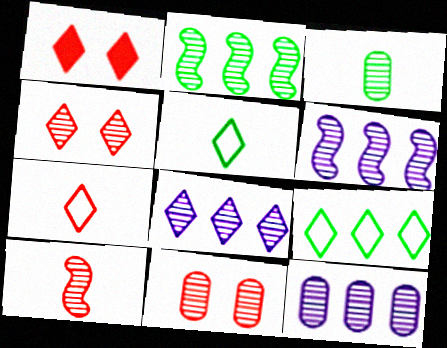[[1, 5, 8], 
[3, 4, 6], 
[3, 11, 12], 
[6, 8, 12]]